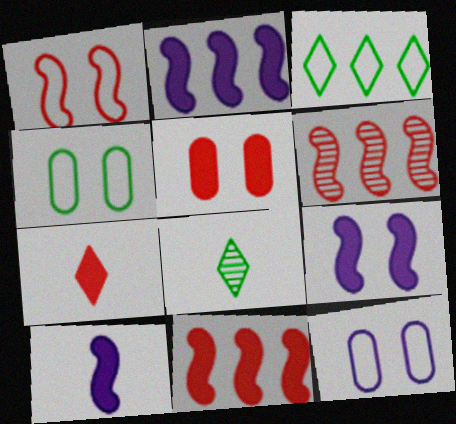[[2, 9, 10], 
[5, 7, 11], 
[8, 11, 12]]